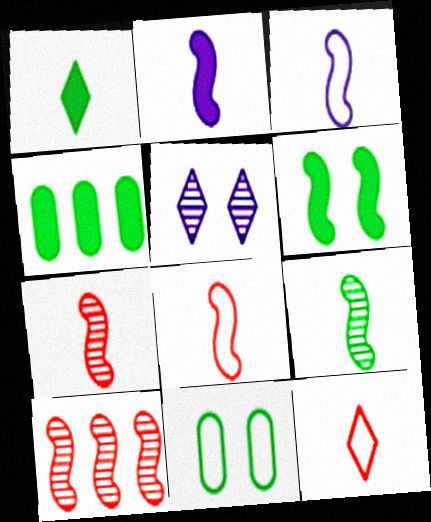[[1, 4, 6], 
[2, 8, 9], 
[3, 6, 10], 
[4, 5, 8]]